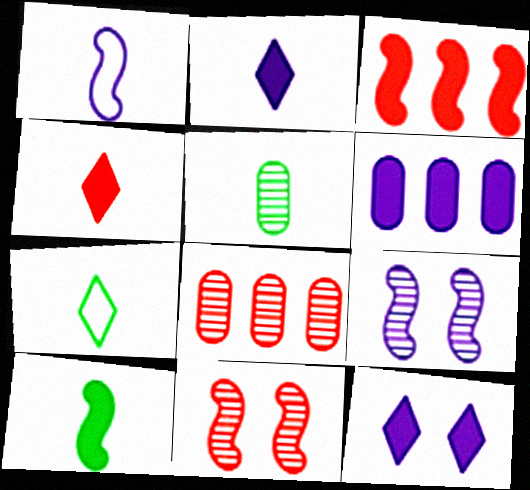[[1, 4, 5], 
[5, 7, 10], 
[6, 7, 11]]